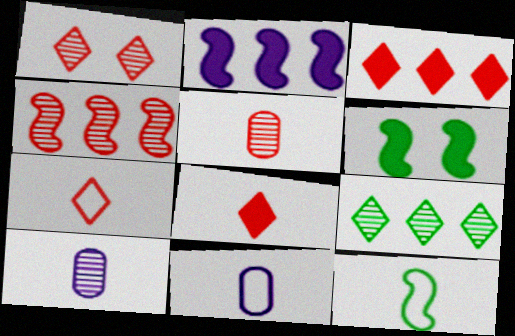[[1, 3, 7], 
[1, 4, 5], 
[7, 11, 12], 
[8, 10, 12]]